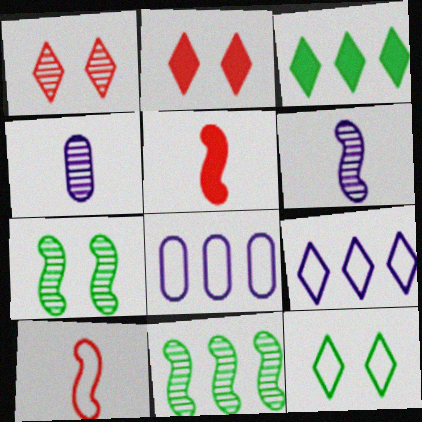[[1, 4, 11], 
[8, 10, 12]]